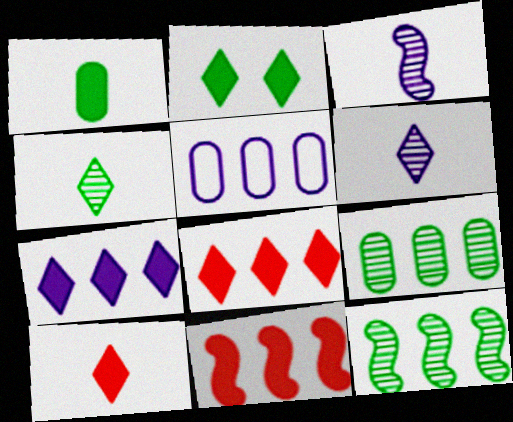[[2, 7, 10], 
[5, 8, 12]]